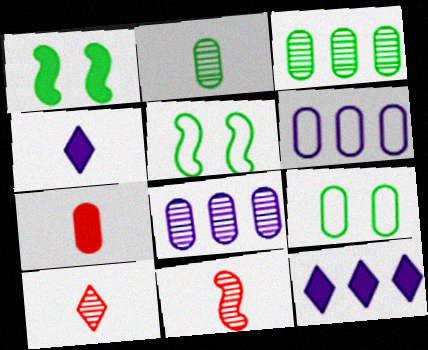[[1, 6, 10], 
[1, 7, 12], 
[7, 8, 9], 
[9, 11, 12]]